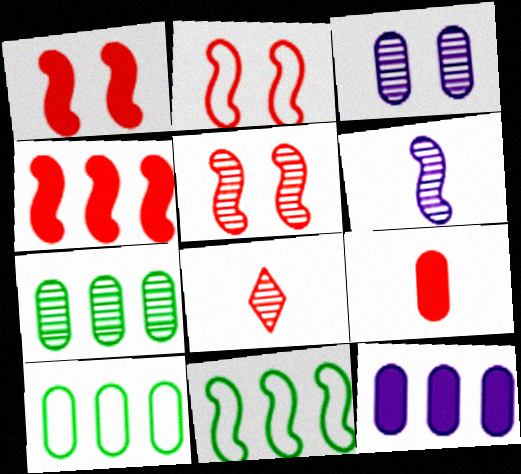[[1, 2, 5], 
[1, 6, 11], 
[3, 9, 10]]